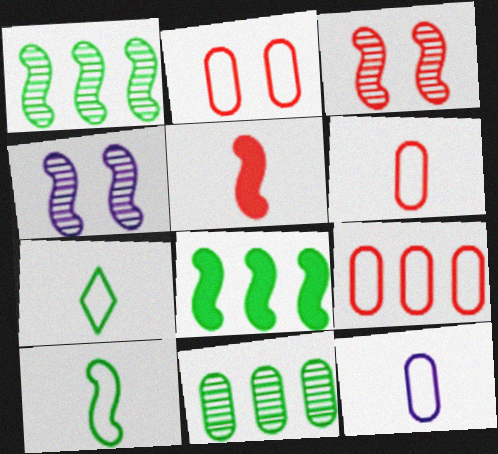[[2, 6, 9]]